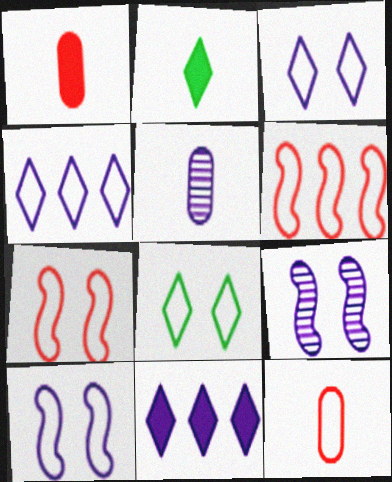[[5, 10, 11]]